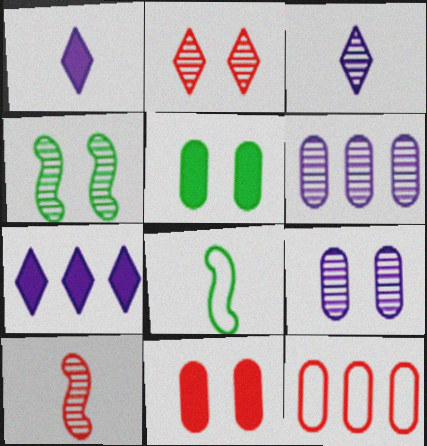[[1, 4, 12], 
[2, 4, 9]]